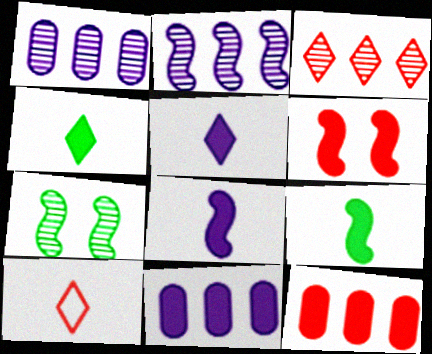[[4, 6, 11], 
[7, 10, 11]]